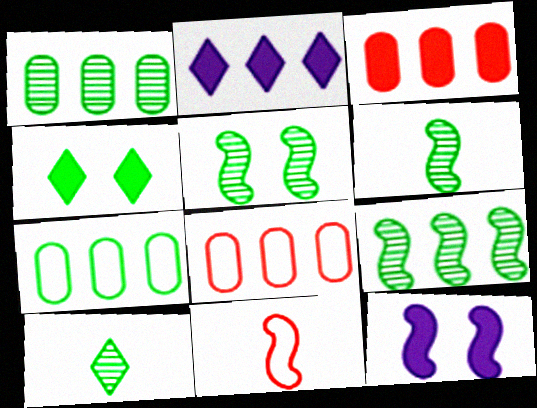[[1, 5, 10], 
[2, 8, 9], 
[4, 6, 7], 
[5, 6, 9], 
[8, 10, 12], 
[9, 11, 12]]